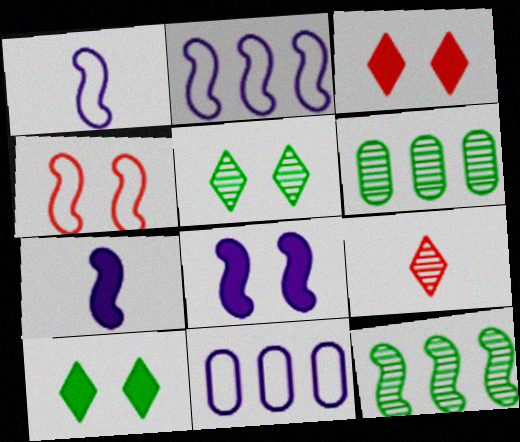[[1, 3, 6], 
[4, 7, 12]]